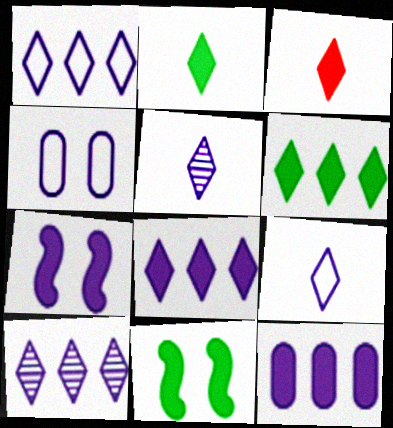[[1, 8, 10], 
[3, 11, 12]]